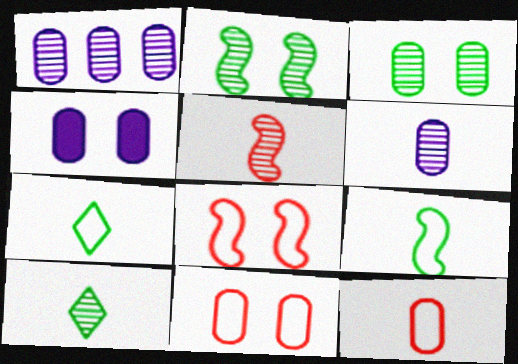[[3, 4, 11], 
[5, 6, 10]]